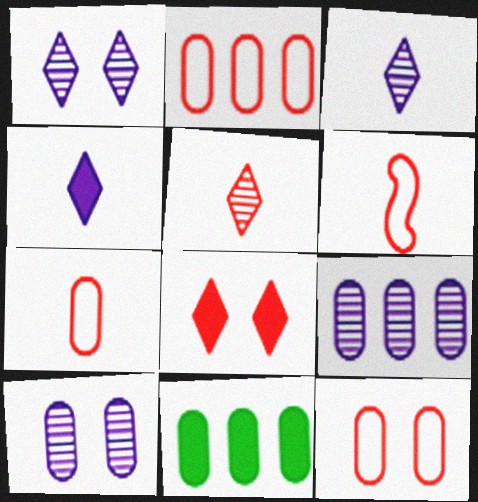[[1, 6, 11], 
[2, 7, 12], 
[2, 9, 11], 
[7, 10, 11]]